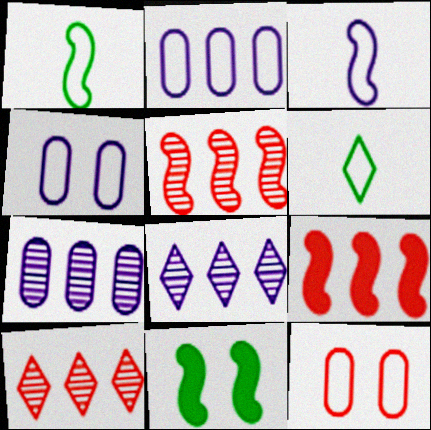[[3, 5, 11]]